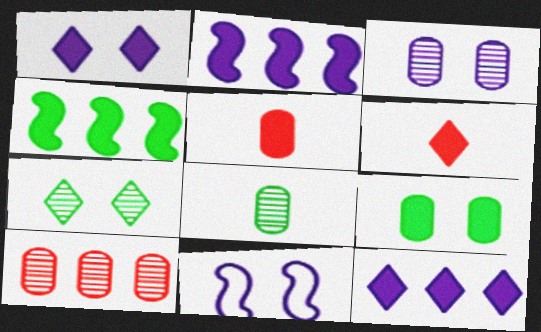[[1, 3, 11], 
[1, 4, 5], 
[2, 6, 9], 
[3, 8, 10]]